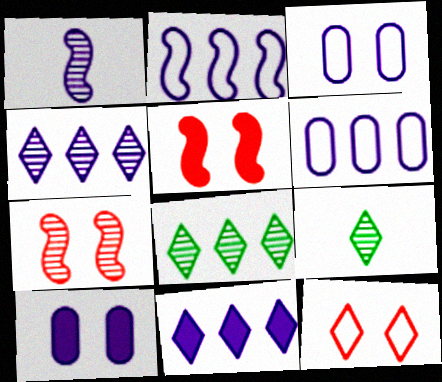[[1, 3, 11], 
[5, 6, 9], 
[9, 11, 12]]